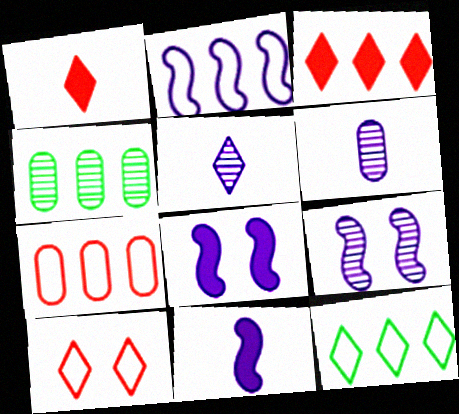[[2, 3, 4], 
[2, 7, 12], 
[2, 9, 11], 
[4, 10, 11]]